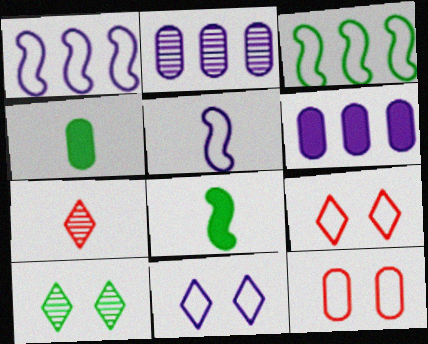[[2, 4, 12], 
[2, 8, 9], 
[3, 4, 10], 
[4, 5, 7]]